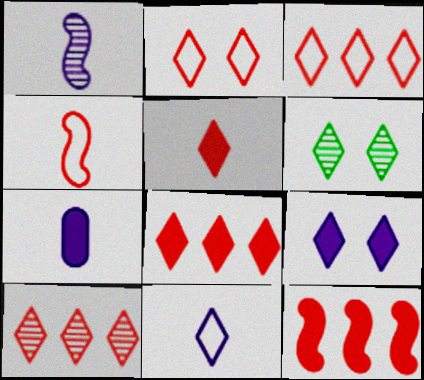[[1, 7, 11], 
[2, 5, 10], 
[2, 6, 9], 
[3, 8, 10], 
[6, 8, 11]]